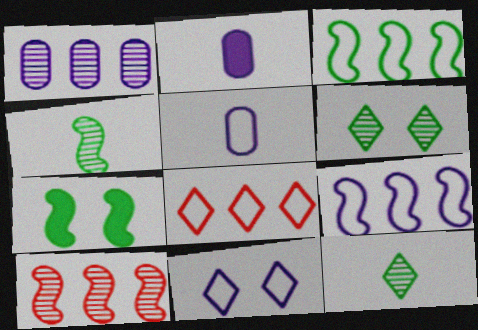[[3, 4, 7], 
[5, 9, 11]]